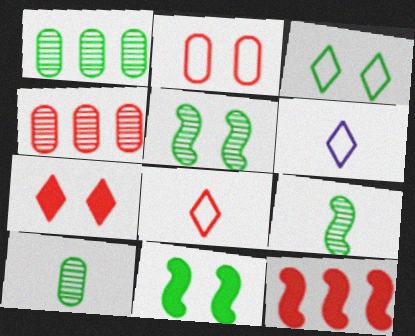[[4, 6, 11]]